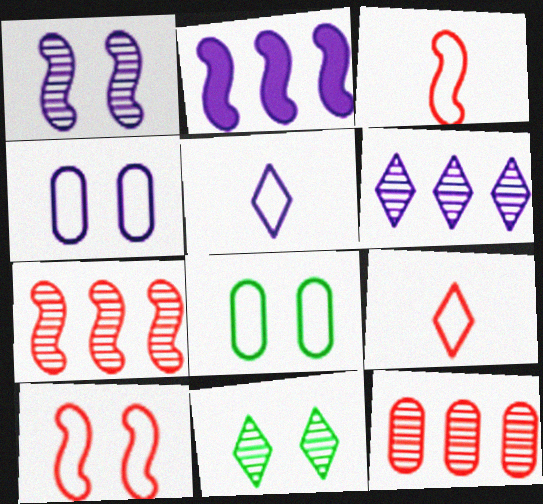[]